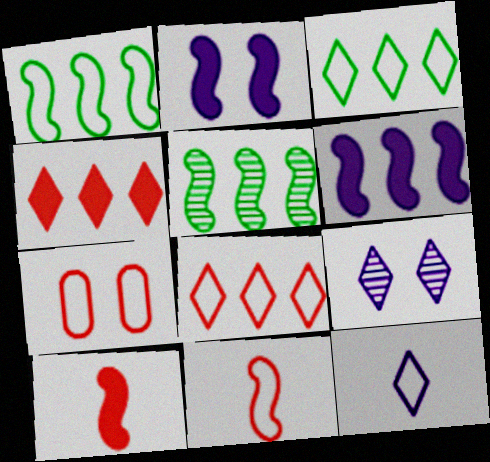[[1, 7, 12], 
[2, 5, 11], 
[7, 8, 11]]